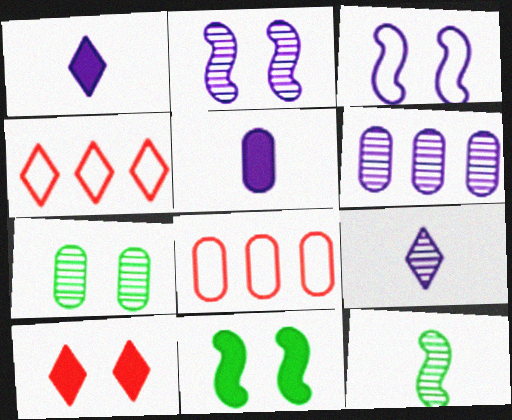[[1, 3, 6], 
[2, 6, 9], 
[3, 7, 10], 
[5, 7, 8], 
[8, 9, 11]]